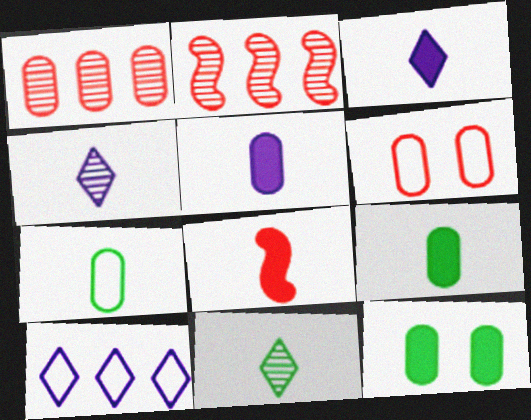[[3, 8, 9], 
[4, 7, 8]]